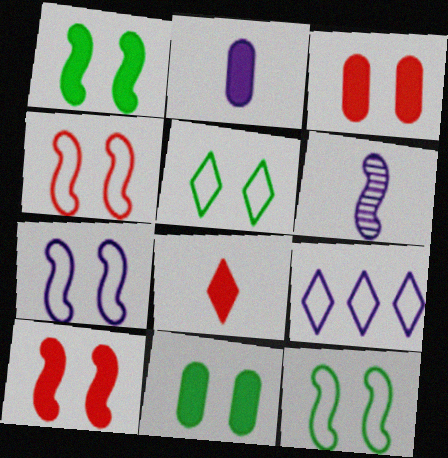[[4, 7, 12]]